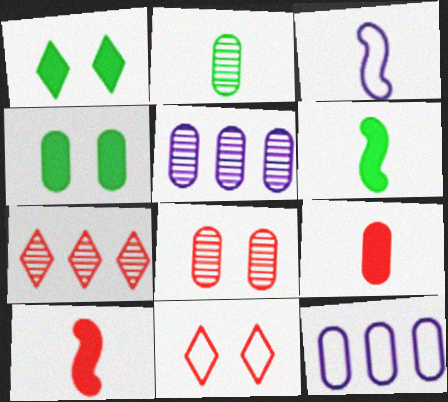[[2, 5, 8], 
[3, 4, 7], 
[5, 6, 11]]